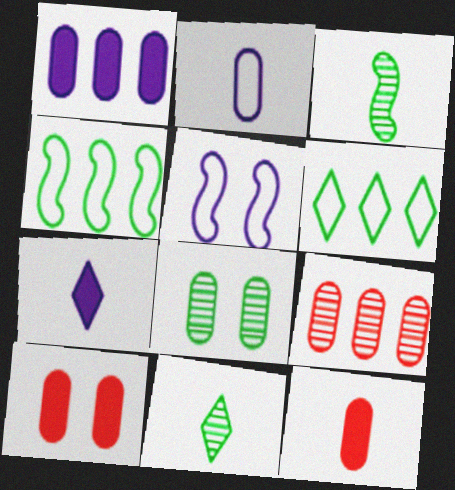[]